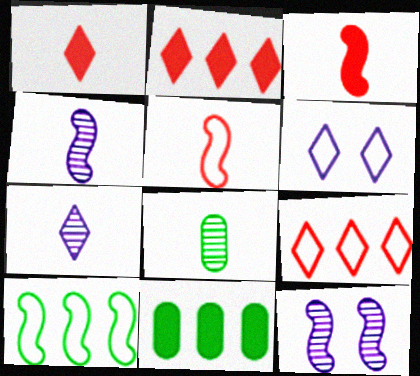[[3, 10, 12]]